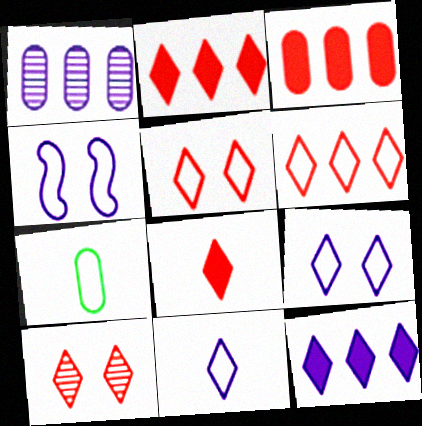[[4, 6, 7], 
[6, 8, 10]]